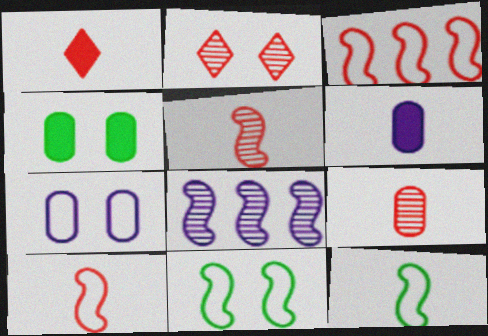[[1, 9, 10]]